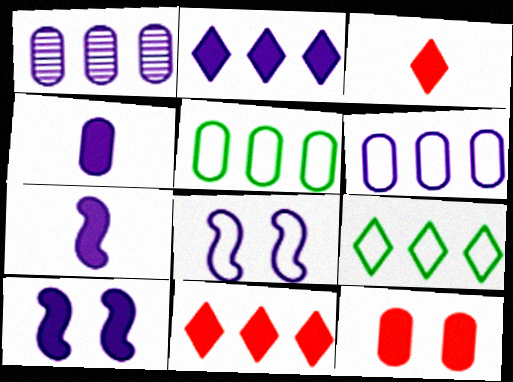[[2, 4, 10]]